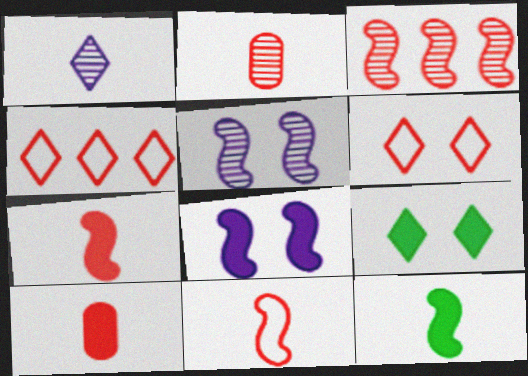[[1, 4, 9], 
[3, 6, 10]]